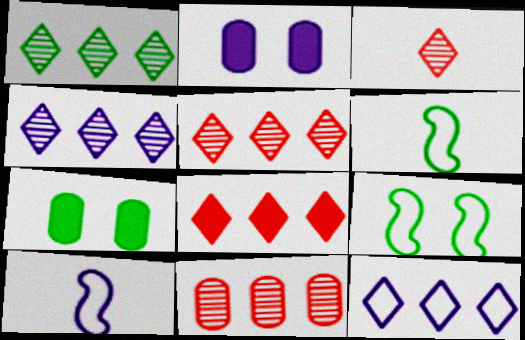[[1, 4, 5], 
[1, 6, 7], 
[1, 8, 12], 
[2, 4, 10], 
[2, 5, 6], 
[5, 7, 10]]